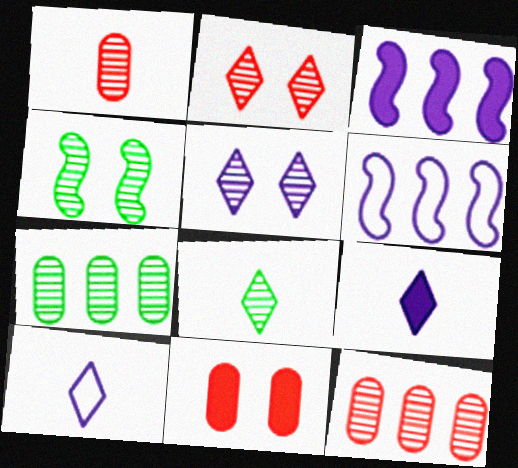[[4, 7, 8], 
[6, 8, 11]]